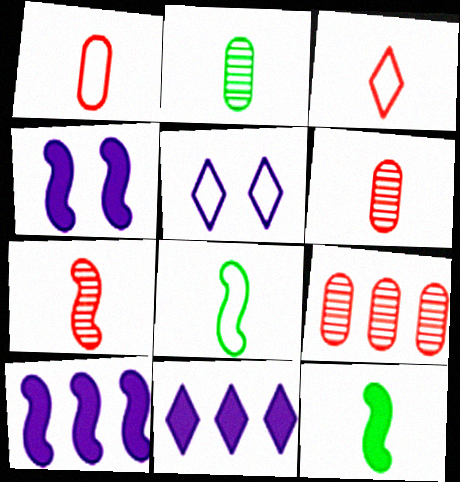[[5, 9, 12]]